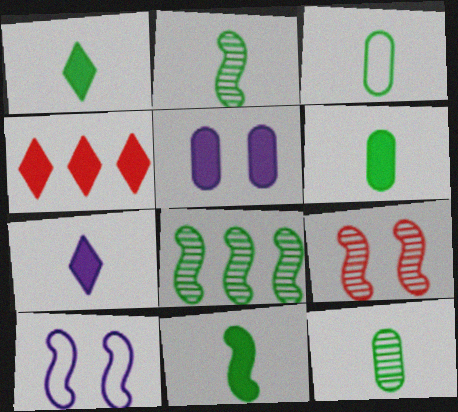[[1, 2, 3], 
[1, 6, 11], 
[3, 6, 12], 
[4, 5, 11], 
[4, 10, 12]]